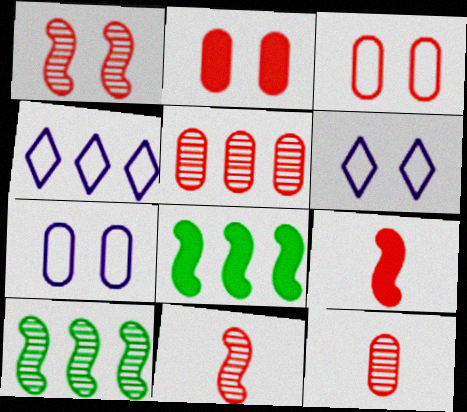[[4, 5, 8], 
[6, 8, 12]]